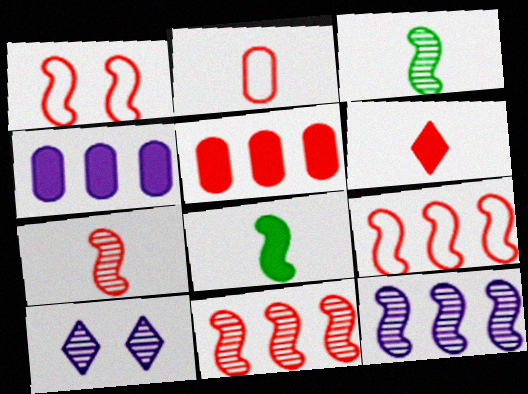[[1, 8, 12], 
[2, 6, 7]]